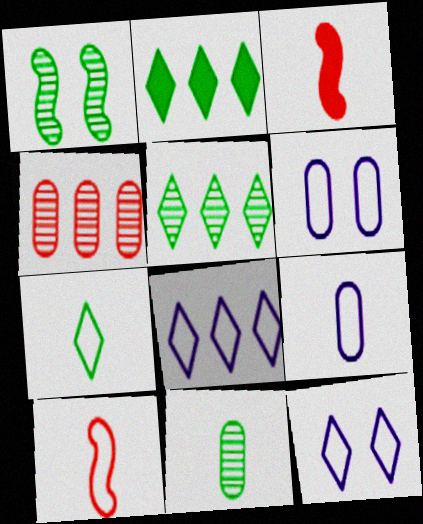[[1, 5, 11], 
[3, 5, 6], 
[7, 9, 10]]